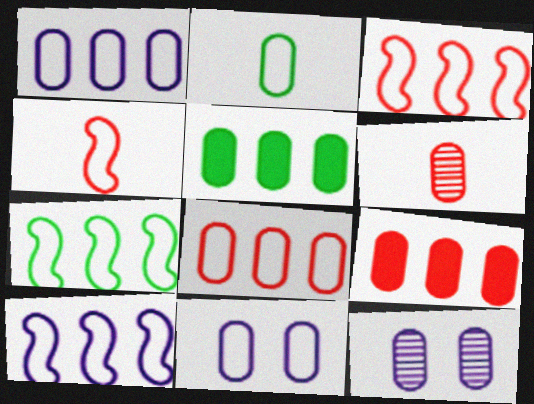[[2, 8, 11], 
[2, 9, 12], 
[3, 7, 10], 
[5, 6, 11]]